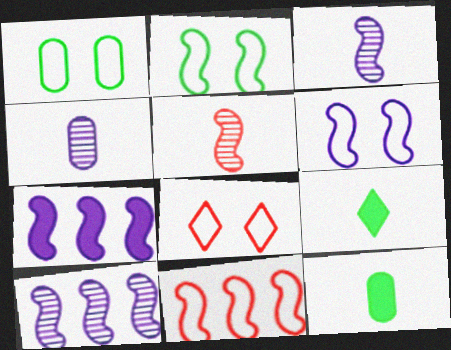[[1, 6, 8], 
[2, 5, 7], 
[3, 6, 7], 
[8, 10, 12]]